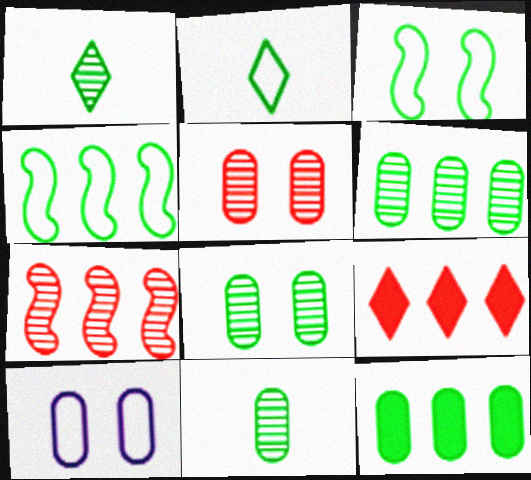[[1, 3, 12], 
[6, 8, 11]]